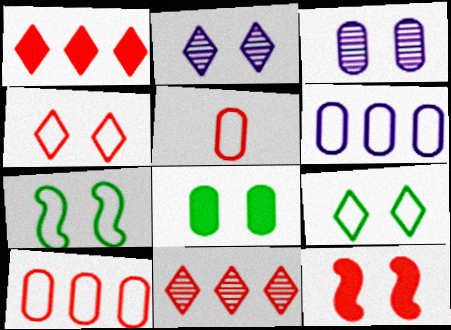[[3, 9, 12], 
[5, 11, 12]]